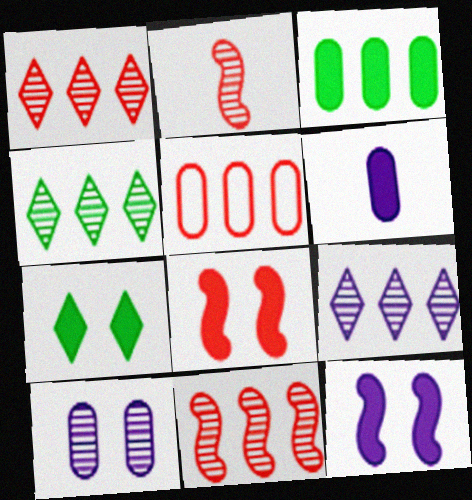[[1, 4, 9], 
[2, 4, 10]]